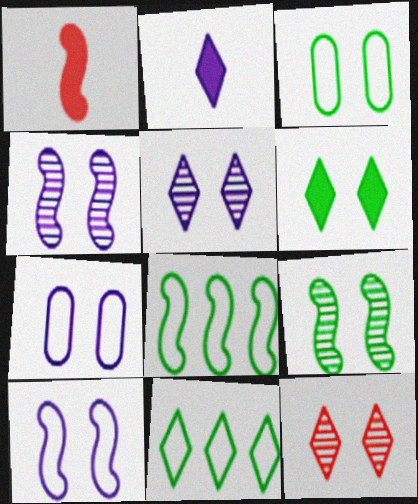[[1, 4, 8], 
[2, 11, 12], 
[3, 6, 9]]